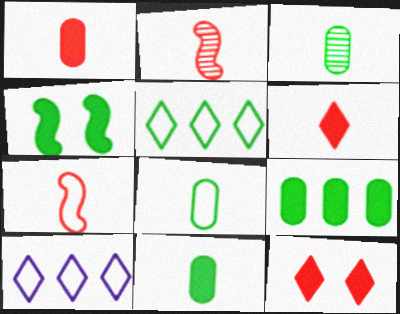[[3, 4, 5], 
[3, 8, 11]]